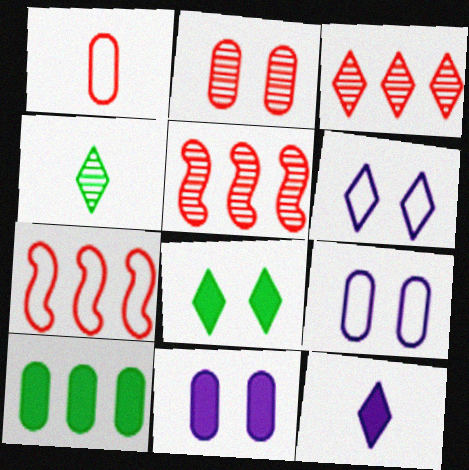[[4, 7, 11]]